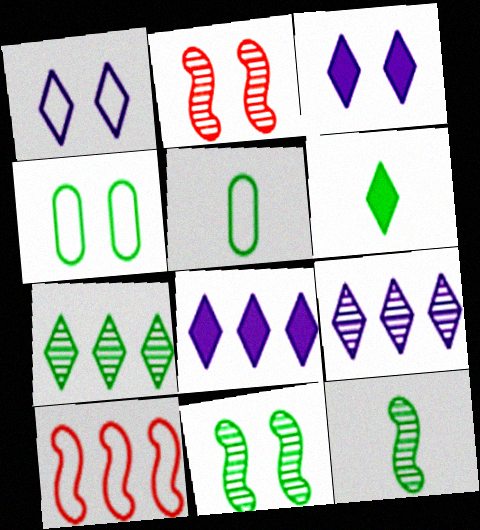[[1, 5, 10], 
[2, 3, 4], 
[2, 5, 8], 
[5, 6, 12]]